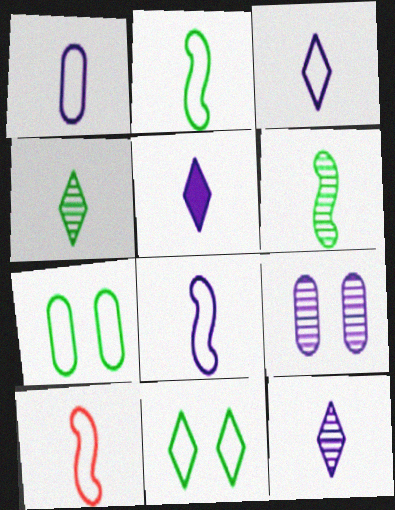[[1, 3, 8], 
[2, 8, 10], 
[3, 5, 12]]